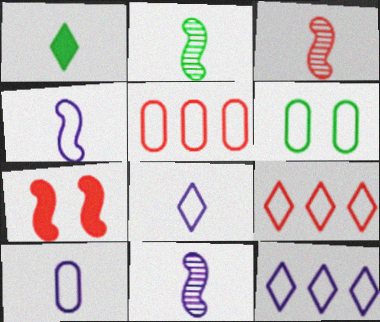[[1, 3, 10], 
[2, 3, 11], 
[4, 6, 9], 
[4, 8, 10], 
[5, 6, 10]]